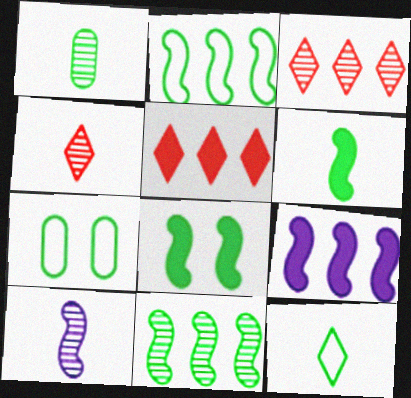[[1, 4, 10], 
[1, 6, 12], 
[2, 7, 12], 
[4, 7, 9], 
[5, 7, 10]]